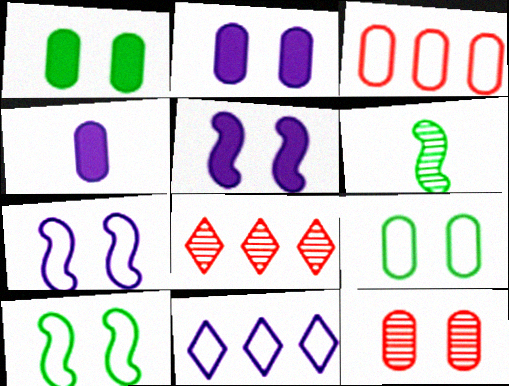[[2, 9, 12], 
[4, 8, 10]]